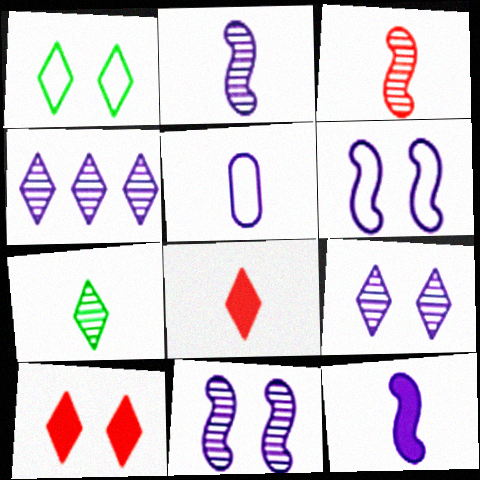[[1, 4, 8], 
[1, 9, 10]]